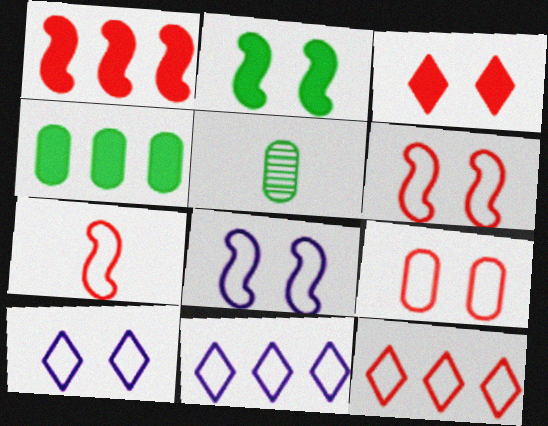[[1, 5, 10], 
[7, 9, 12]]